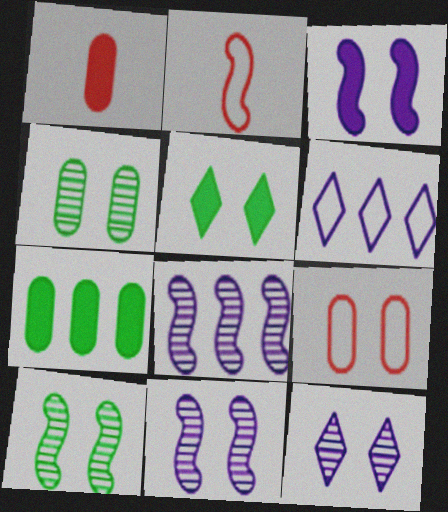[[1, 6, 10], 
[2, 7, 12], 
[5, 9, 11]]